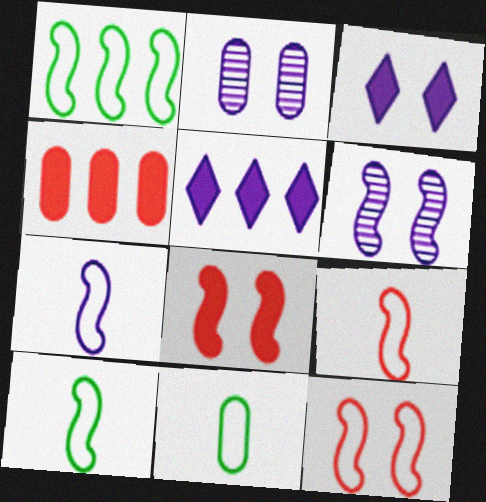[[1, 7, 12], 
[2, 4, 11], 
[2, 5, 7], 
[7, 9, 10]]